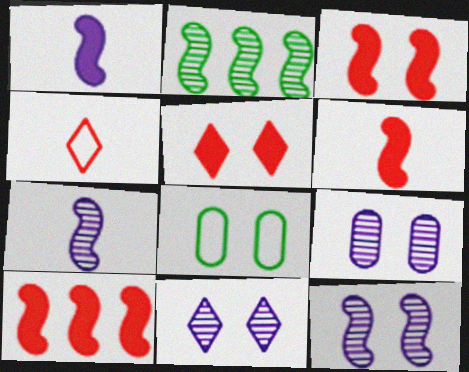[[3, 6, 10], 
[3, 8, 11], 
[5, 8, 12], 
[9, 11, 12]]